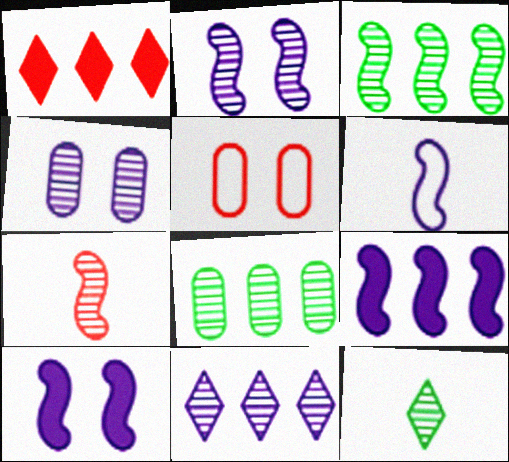[[1, 5, 7], 
[2, 3, 7], 
[2, 6, 9], 
[5, 9, 12]]